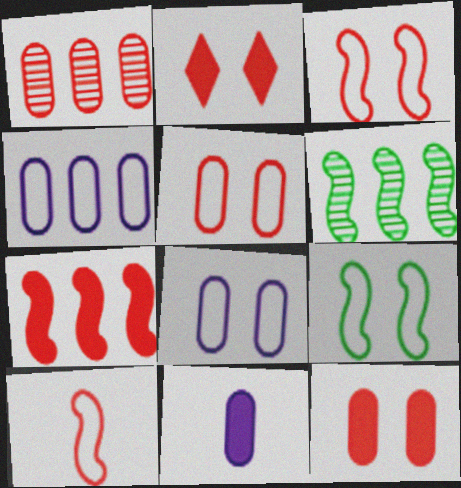[[1, 2, 10]]